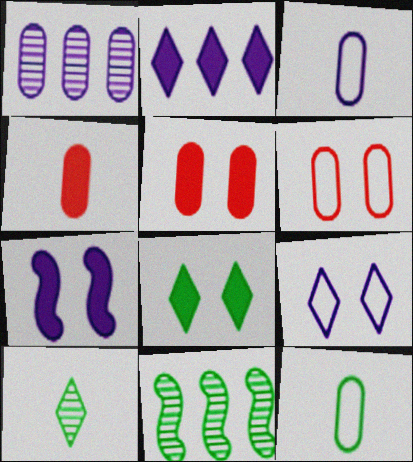[[1, 5, 12], 
[4, 9, 11], 
[5, 7, 8], 
[8, 11, 12]]